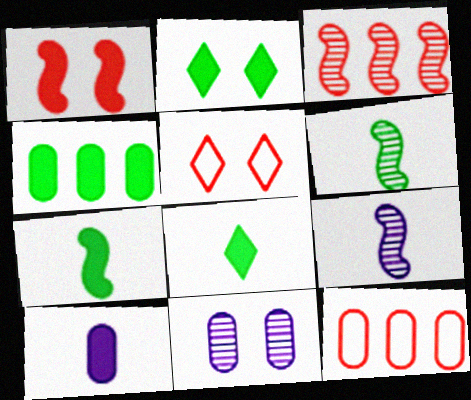[[2, 4, 7], 
[2, 9, 12], 
[4, 5, 9]]